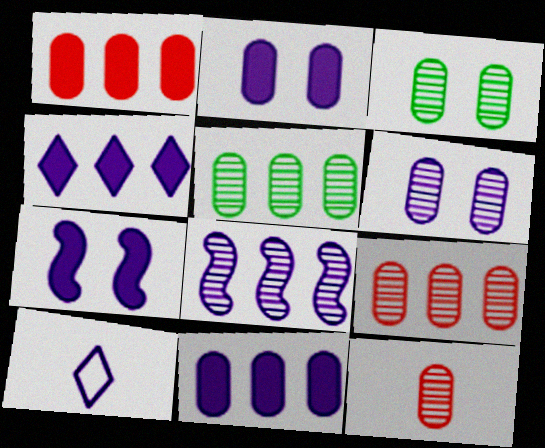[[2, 8, 10], 
[5, 6, 12]]